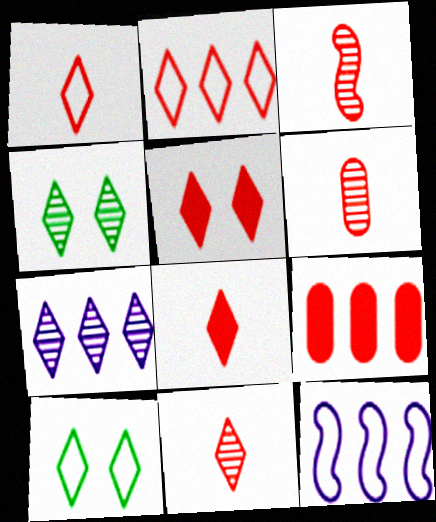[[1, 8, 11], 
[2, 5, 11], 
[3, 6, 11], 
[4, 7, 11], 
[7, 8, 10]]